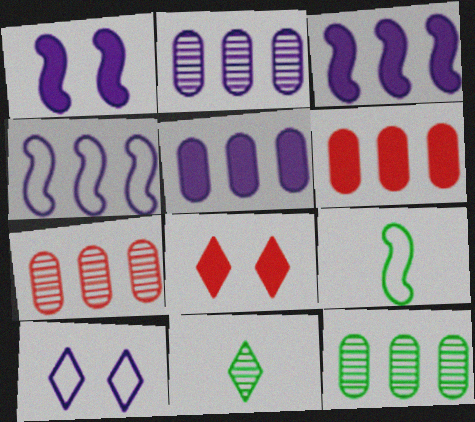[[2, 7, 12], 
[2, 8, 9]]